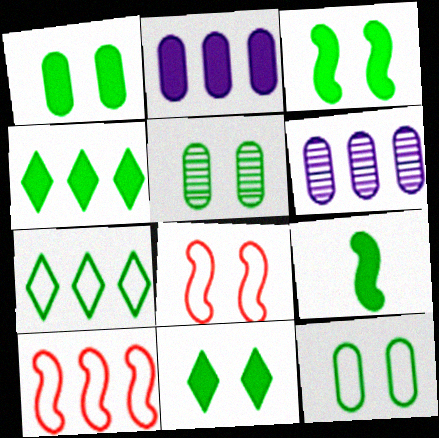[[1, 3, 11], 
[1, 4, 9], 
[1, 5, 12], 
[4, 6, 10], 
[5, 7, 9]]